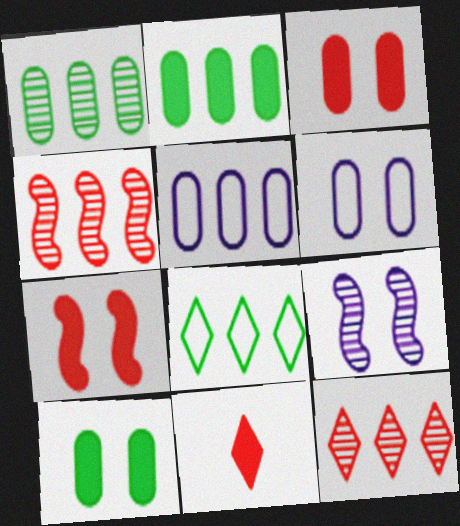[]